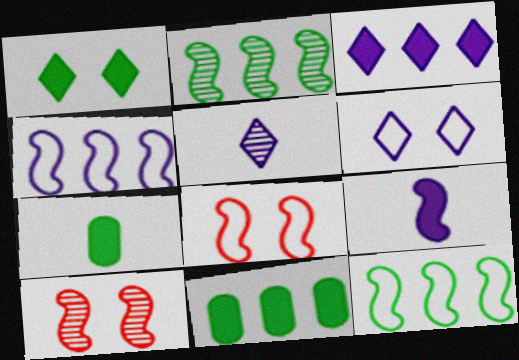[[2, 8, 9], 
[3, 5, 6], 
[5, 8, 11], 
[9, 10, 12]]